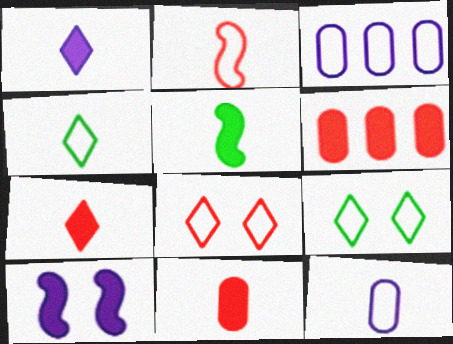[[1, 5, 11], 
[2, 3, 9], 
[2, 4, 12]]